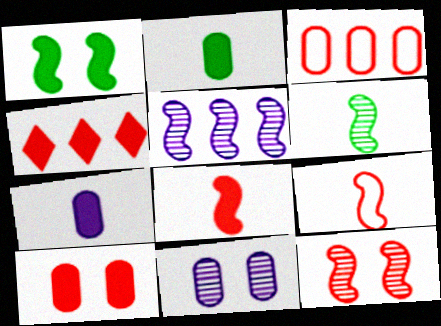[[1, 4, 7], 
[1, 5, 9], 
[2, 3, 11], 
[4, 8, 10], 
[5, 6, 12]]